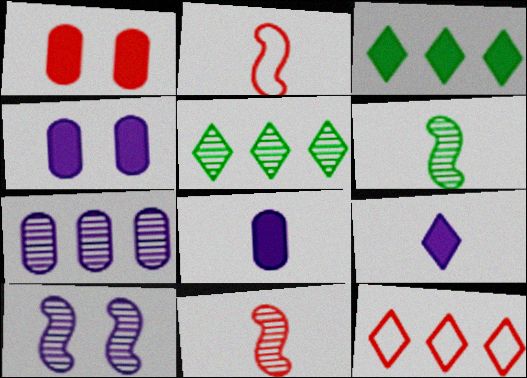[[1, 11, 12], 
[2, 4, 5], 
[4, 6, 12]]